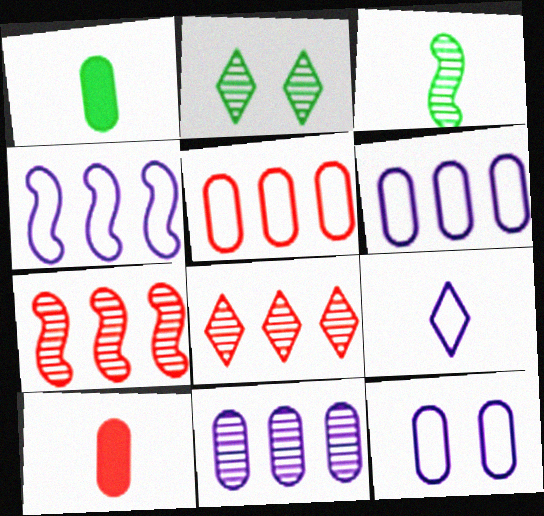[[2, 4, 10], 
[3, 9, 10], 
[4, 9, 12]]